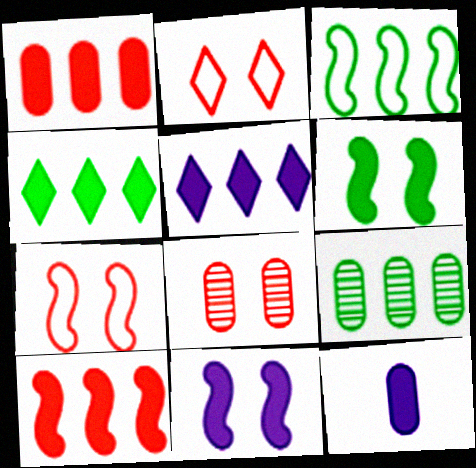[[3, 4, 9], 
[5, 11, 12]]